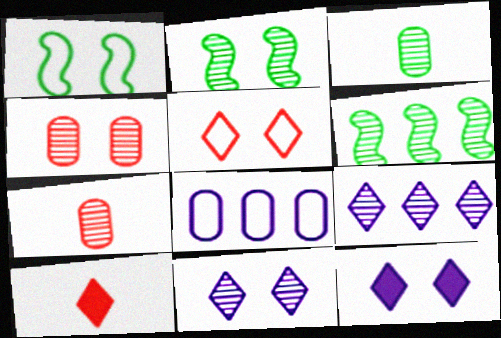[[1, 4, 12], 
[2, 4, 11], 
[2, 7, 9], 
[2, 8, 10], 
[6, 7, 11]]